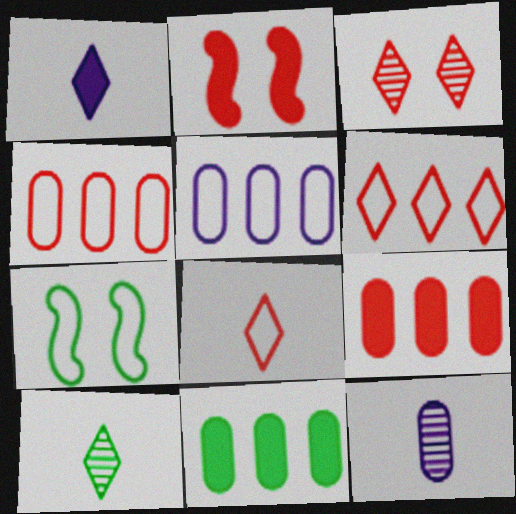[[1, 2, 11], 
[1, 8, 10], 
[2, 5, 10], 
[5, 7, 8], 
[7, 10, 11]]